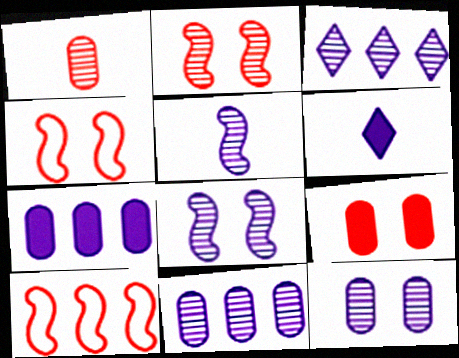[[3, 5, 12]]